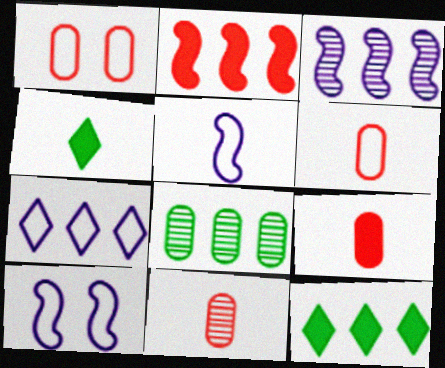[[1, 3, 4], 
[2, 7, 8], 
[4, 5, 11], 
[6, 9, 11], 
[10, 11, 12]]